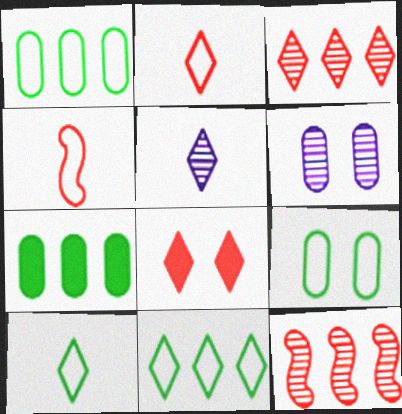[[2, 3, 8], 
[5, 8, 11]]